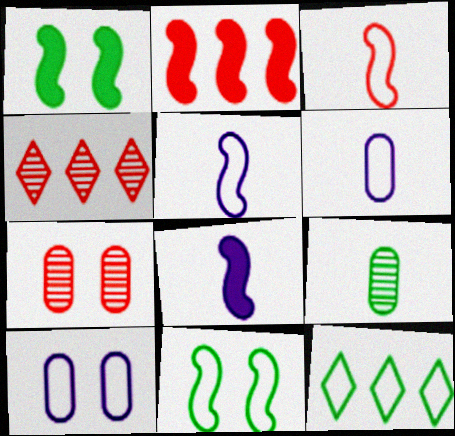[[1, 2, 8], 
[1, 4, 6], 
[1, 9, 12], 
[3, 10, 12], 
[7, 8, 12]]